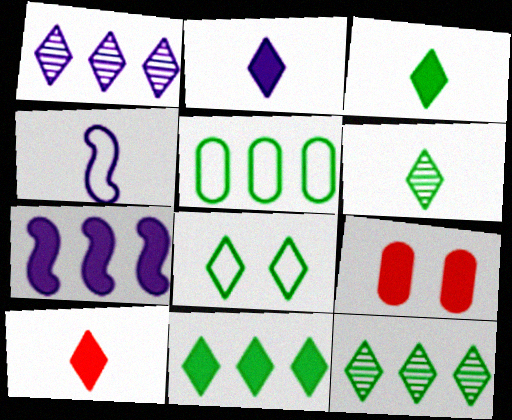[[1, 8, 10], 
[2, 3, 10], 
[3, 7, 9], 
[3, 8, 12], 
[4, 9, 12], 
[6, 8, 11]]